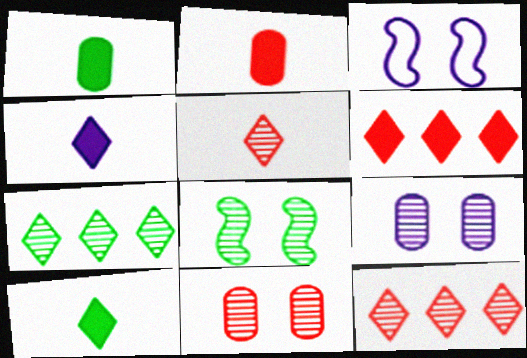[[1, 3, 12], 
[2, 3, 7]]